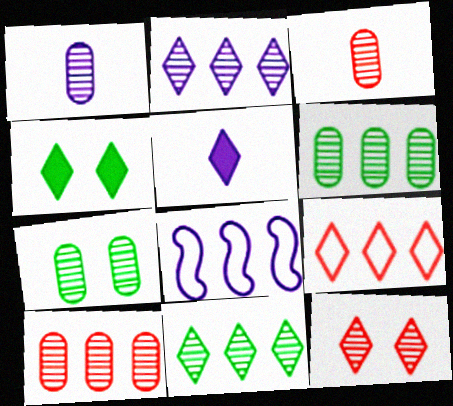[[1, 7, 10], 
[3, 4, 8]]